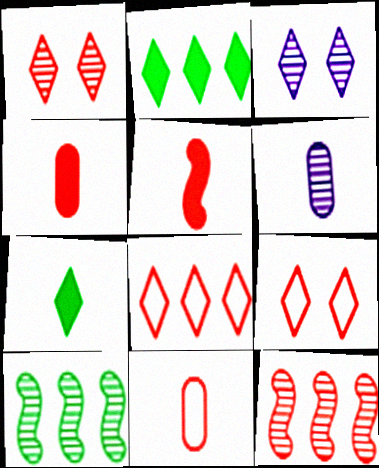[[1, 6, 10], 
[3, 7, 8], 
[4, 9, 12]]